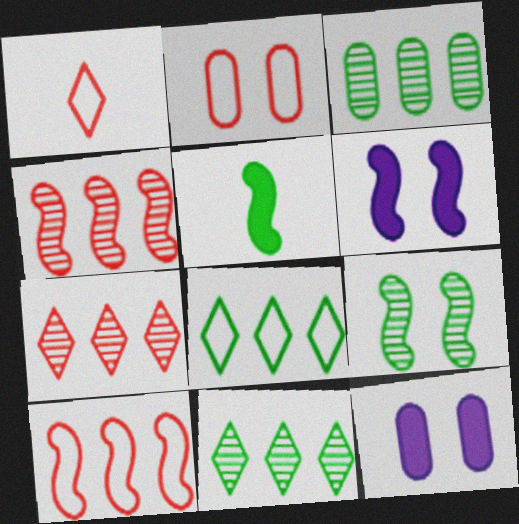[[1, 2, 10], 
[1, 3, 6]]